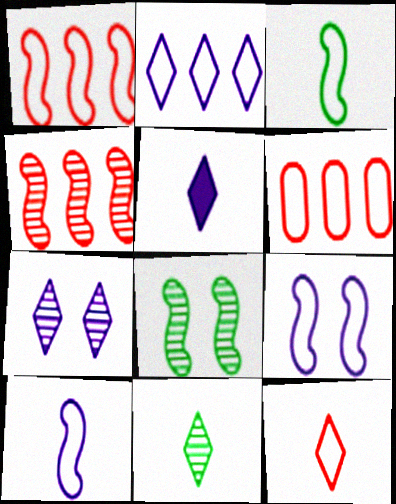[[1, 3, 9], 
[2, 5, 7], 
[5, 6, 8], 
[5, 11, 12]]